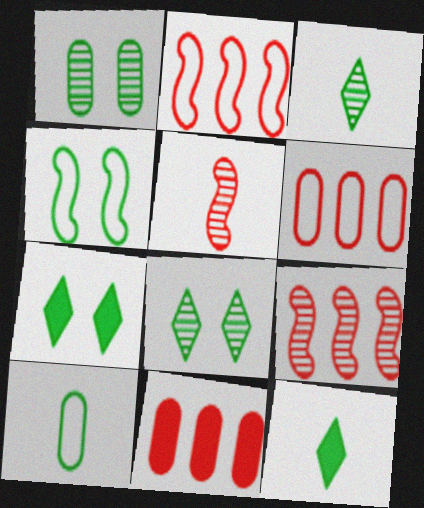[[1, 4, 7]]